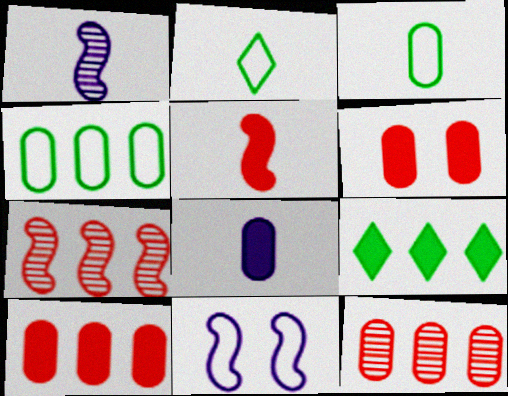[]